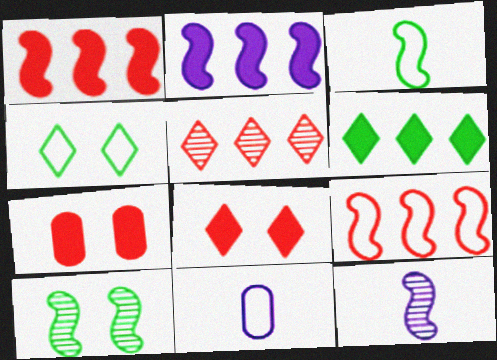[[4, 9, 11]]